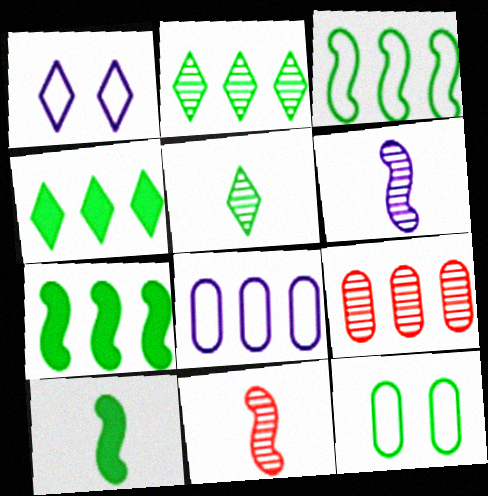[[1, 9, 10], 
[2, 10, 12], 
[5, 7, 12]]